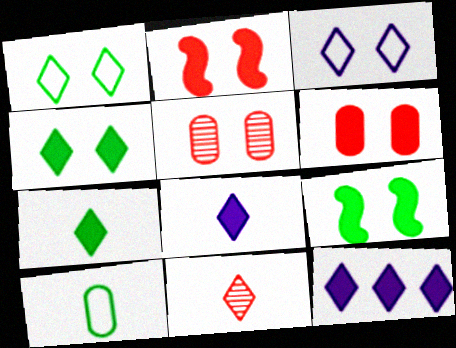[[1, 11, 12], 
[3, 5, 9]]